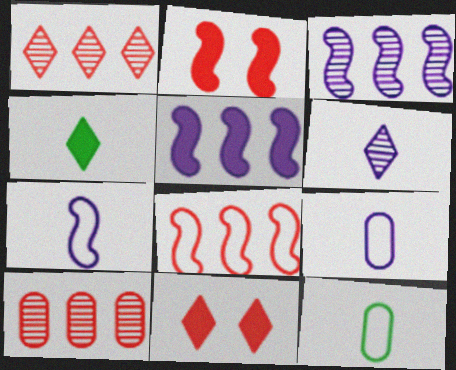[[3, 11, 12]]